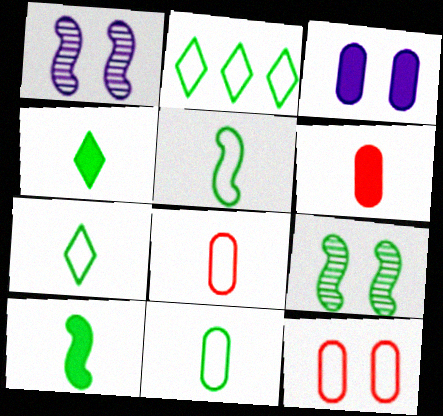[[1, 2, 6], 
[5, 7, 11]]